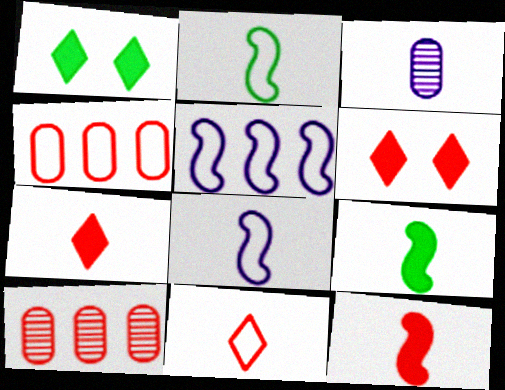[[1, 8, 10], 
[2, 3, 7], 
[3, 9, 11]]